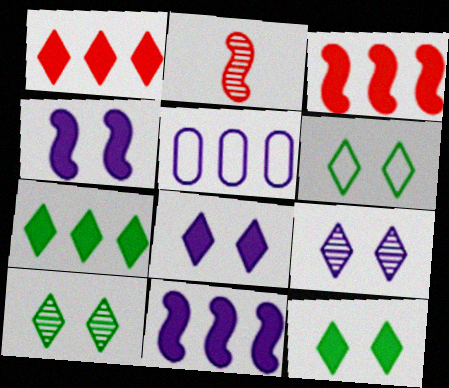[[2, 5, 12], 
[6, 10, 12]]